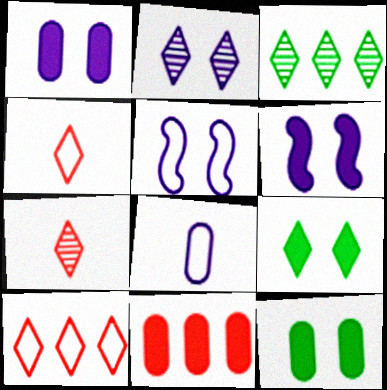[[1, 2, 5], 
[2, 3, 7]]